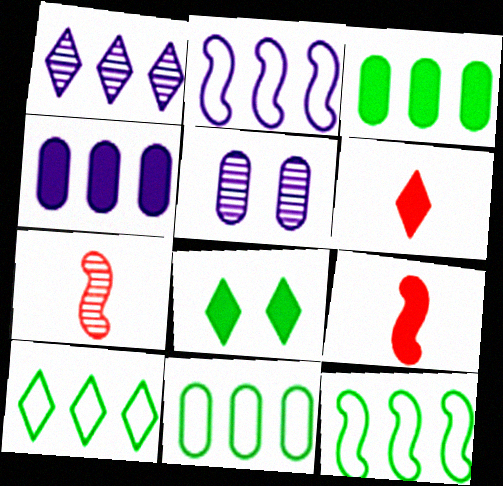[[1, 2, 4], 
[4, 8, 9], 
[5, 6, 12], 
[5, 9, 10], 
[10, 11, 12]]